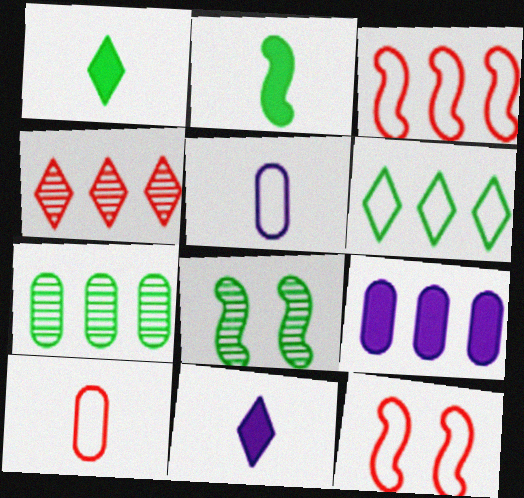[[5, 6, 12], 
[7, 11, 12]]